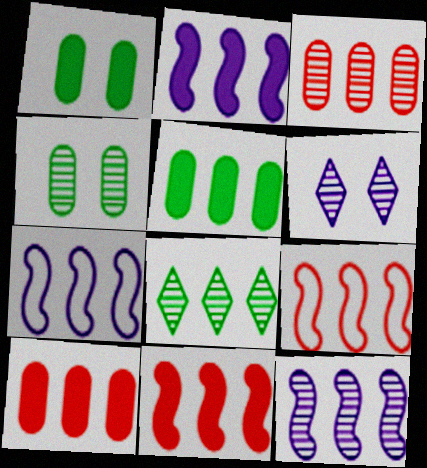[[2, 7, 12], 
[3, 8, 12], 
[7, 8, 10]]